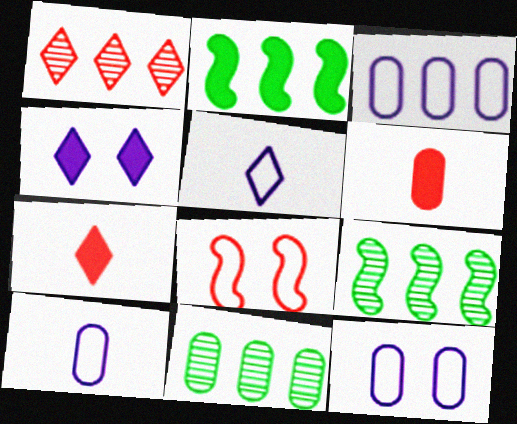[[1, 2, 3], 
[1, 6, 8], 
[2, 4, 6], 
[3, 10, 12], 
[6, 11, 12], 
[7, 9, 12]]